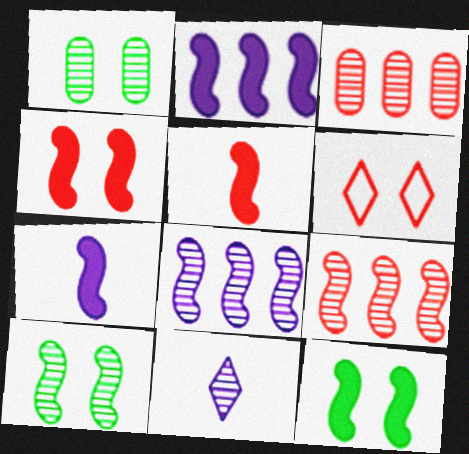[[1, 9, 11], 
[2, 5, 12], 
[3, 5, 6], 
[3, 10, 11]]